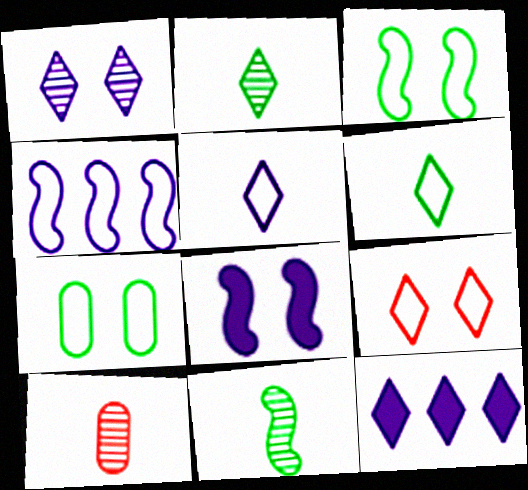[[1, 5, 12], 
[2, 9, 12], 
[3, 10, 12]]